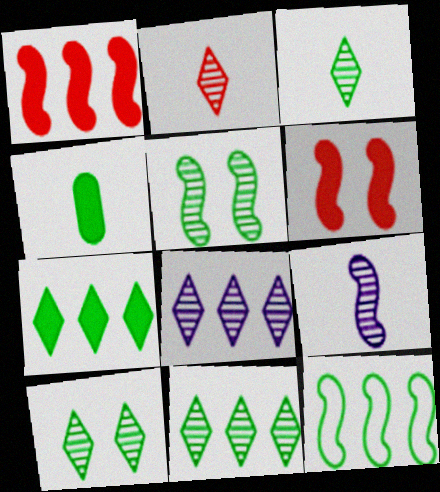[[2, 8, 10], 
[3, 10, 11], 
[4, 10, 12], 
[6, 9, 12]]